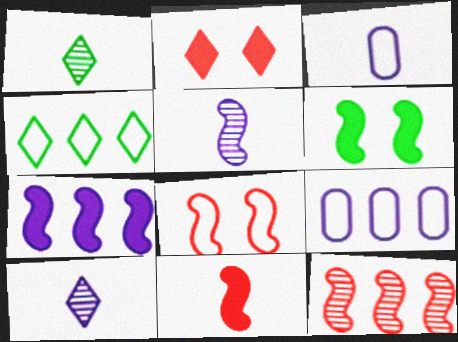[[1, 3, 11], 
[2, 4, 10], 
[3, 4, 8], 
[6, 7, 11], 
[8, 11, 12]]